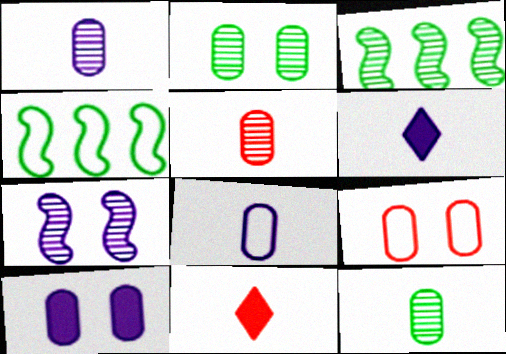[[1, 5, 12], 
[2, 9, 10], 
[3, 6, 9]]